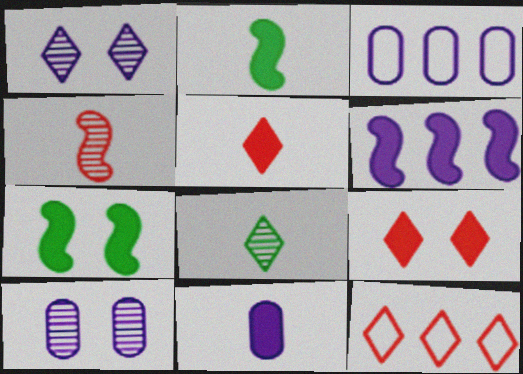[[2, 5, 11], 
[2, 10, 12], 
[3, 10, 11]]